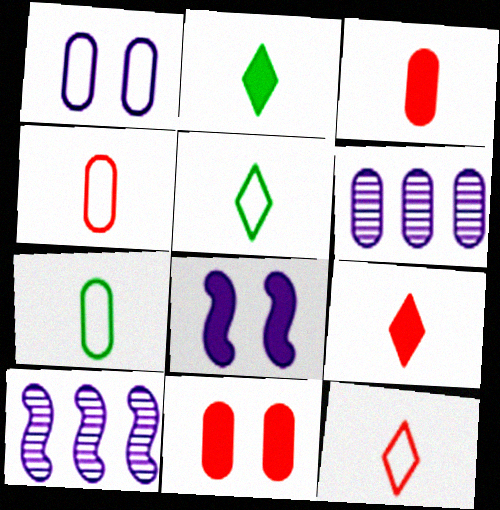[[5, 10, 11], 
[6, 7, 11]]